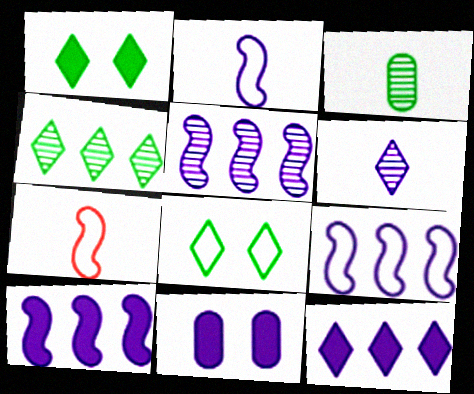[[4, 7, 11], 
[5, 9, 10], 
[6, 9, 11]]